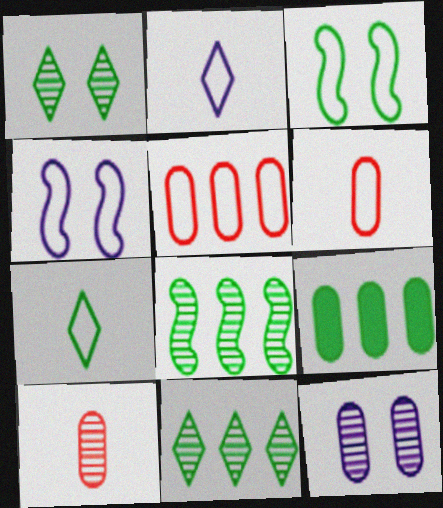[[2, 3, 5], 
[4, 5, 7], 
[6, 9, 12]]